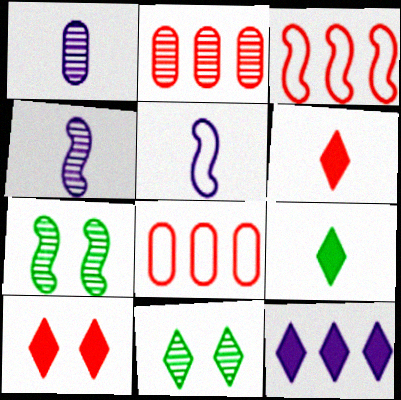[[2, 4, 11], 
[9, 10, 12]]